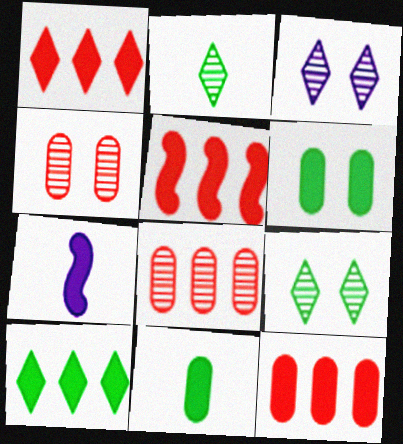[[1, 5, 12], 
[1, 6, 7]]